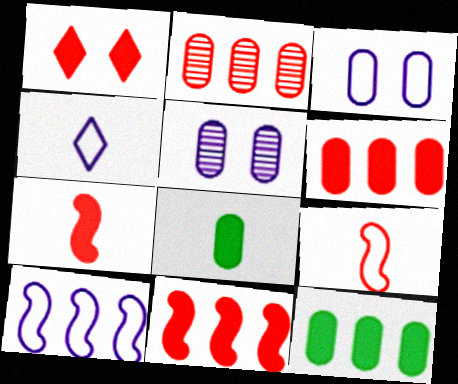[[1, 2, 9], 
[1, 6, 7], 
[2, 3, 8], 
[3, 4, 10]]